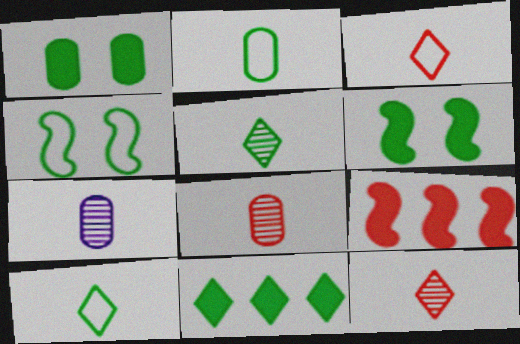[]